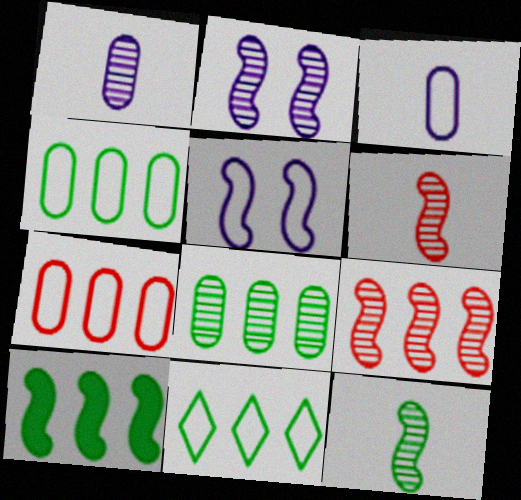[[2, 9, 12], 
[5, 6, 10], 
[8, 10, 11]]